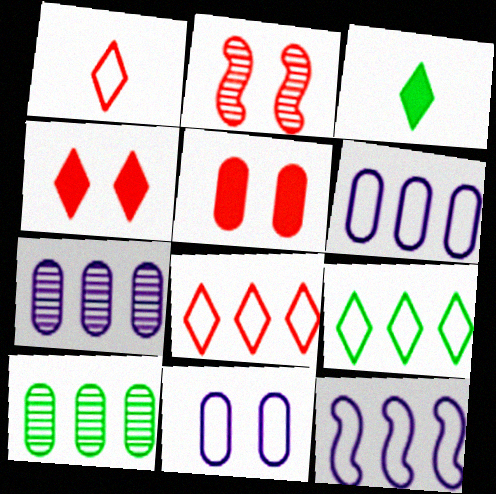[[2, 3, 6]]